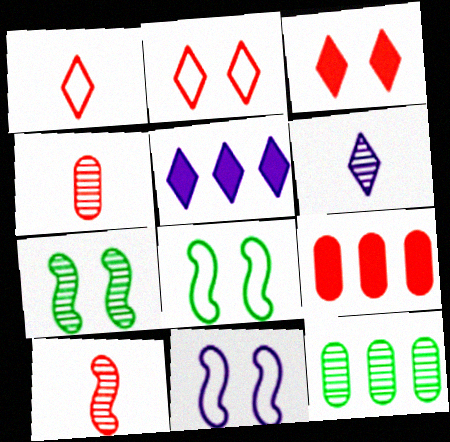[[2, 9, 10], 
[4, 5, 8], 
[6, 8, 9]]